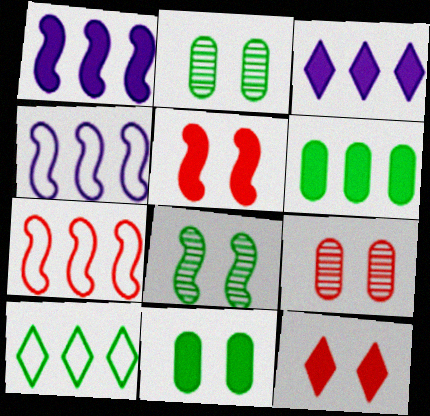[]